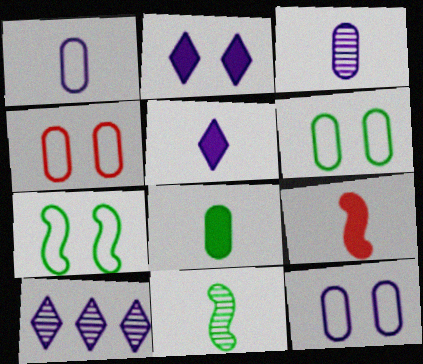[[4, 6, 12], 
[5, 8, 9], 
[6, 9, 10]]